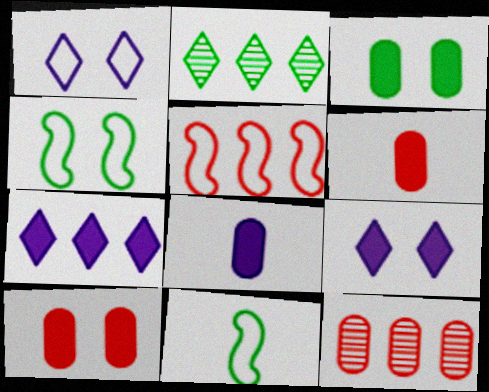[[2, 3, 11], 
[9, 11, 12]]